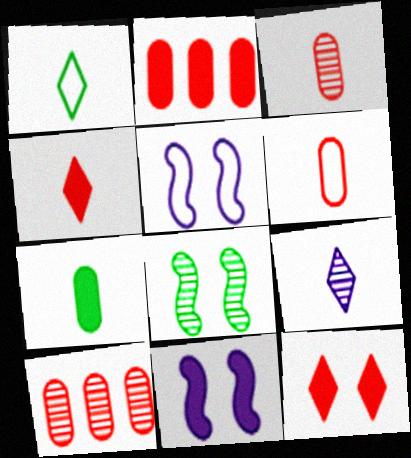[[1, 4, 9], 
[1, 10, 11], 
[8, 9, 10]]